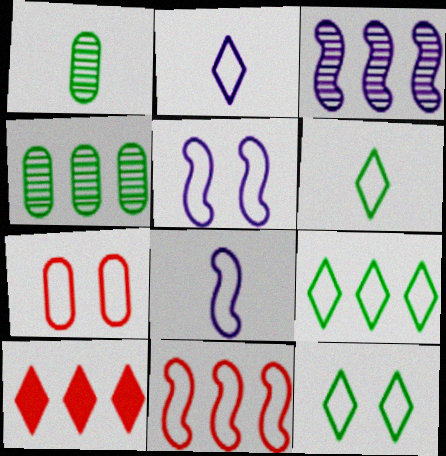[[1, 5, 10], 
[5, 7, 12], 
[6, 9, 12], 
[7, 8, 9]]